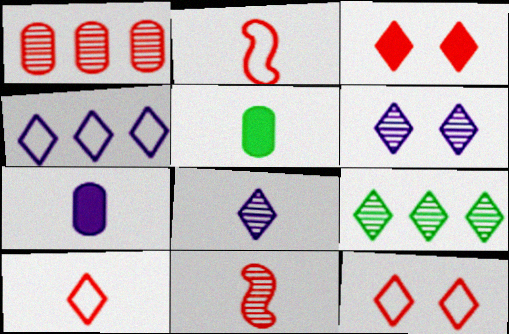[[1, 2, 3], 
[2, 5, 8]]